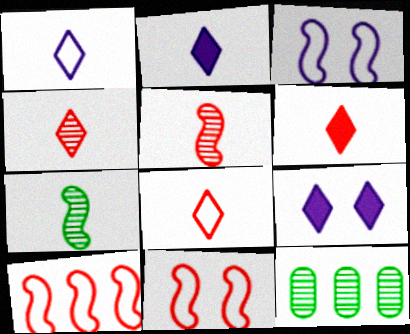[[2, 11, 12], 
[3, 6, 12], 
[4, 6, 8]]